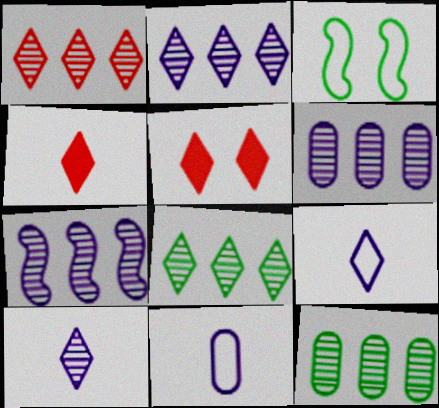[[1, 2, 8], 
[1, 7, 12], 
[2, 6, 7], 
[3, 4, 6], 
[5, 8, 9]]